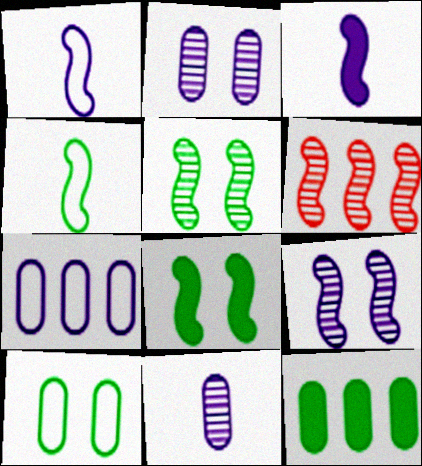[[1, 6, 8]]